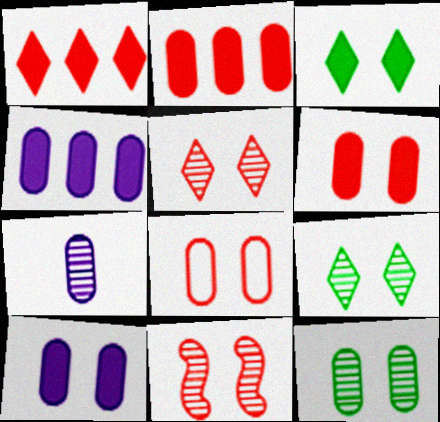[[8, 10, 12]]